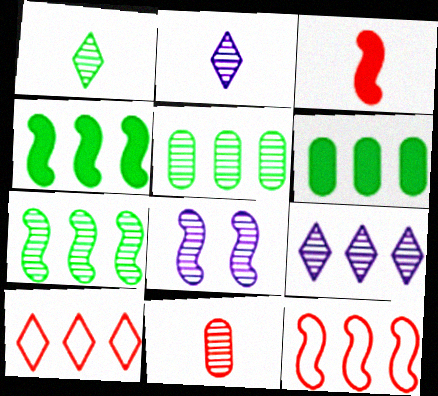[[6, 9, 12]]